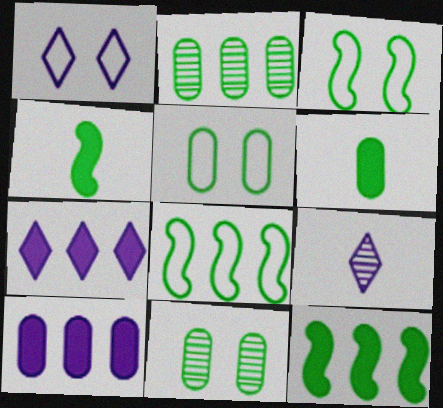[[1, 7, 9], 
[2, 5, 6]]